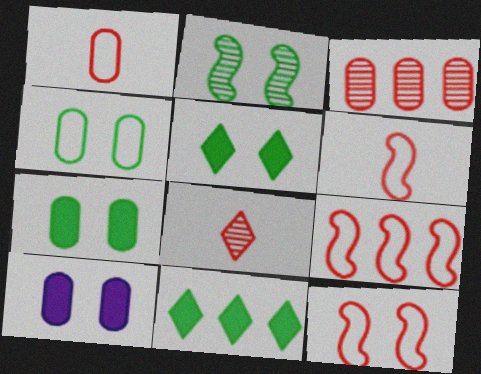[[2, 4, 5], 
[6, 9, 12]]